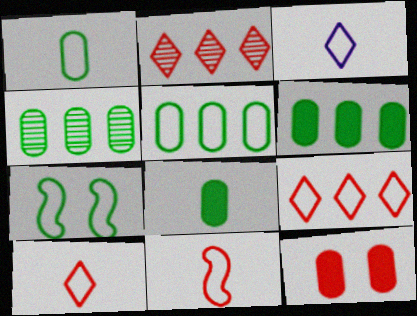[[1, 3, 11], 
[2, 11, 12], 
[4, 5, 6]]